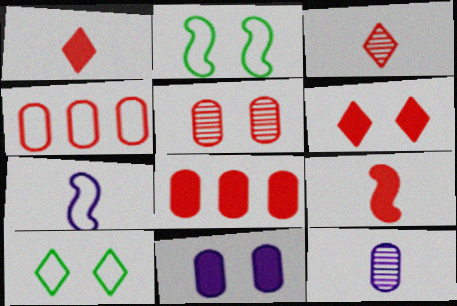[[4, 7, 10], 
[6, 8, 9]]